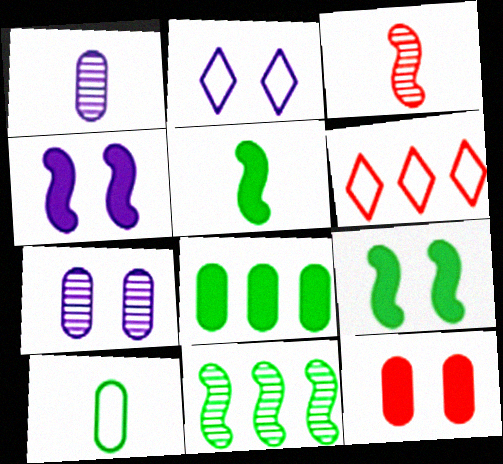[[1, 6, 9], 
[2, 3, 8], 
[2, 4, 7], 
[3, 6, 12], 
[5, 6, 7]]